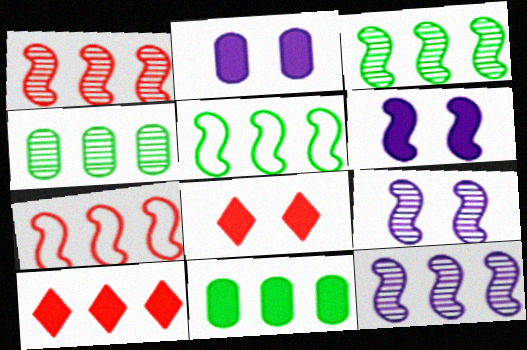[[1, 3, 12]]